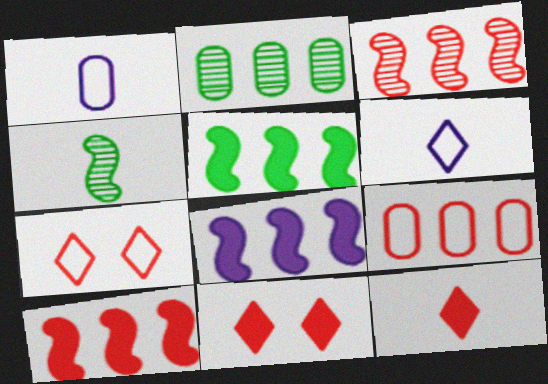[[1, 4, 12], 
[5, 8, 10]]